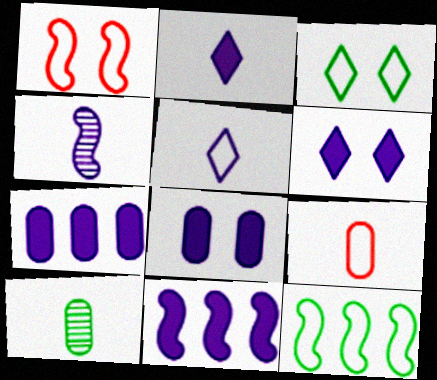[[2, 8, 11]]